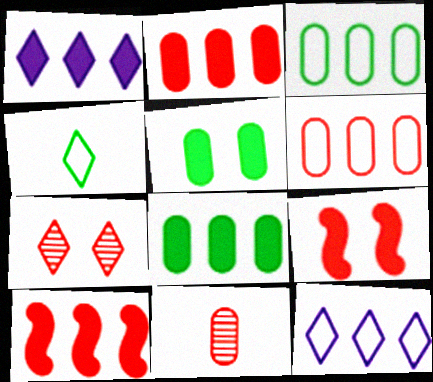[[1, 4, 7], 
[1, 8, 10]]